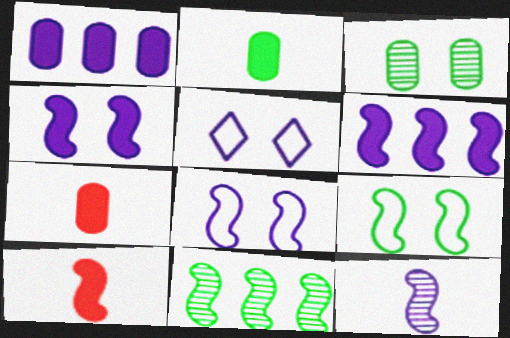[[1, 5, 12], 
[5, 7, 11], 
[6, 8, 12], 
[8, 10, 11]]